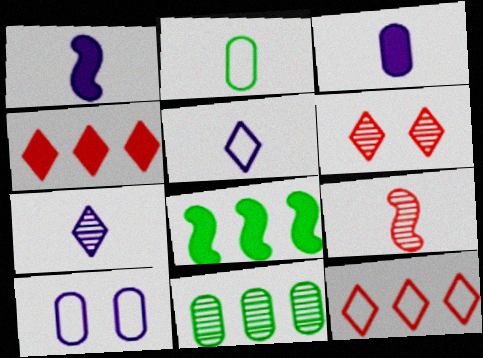[]